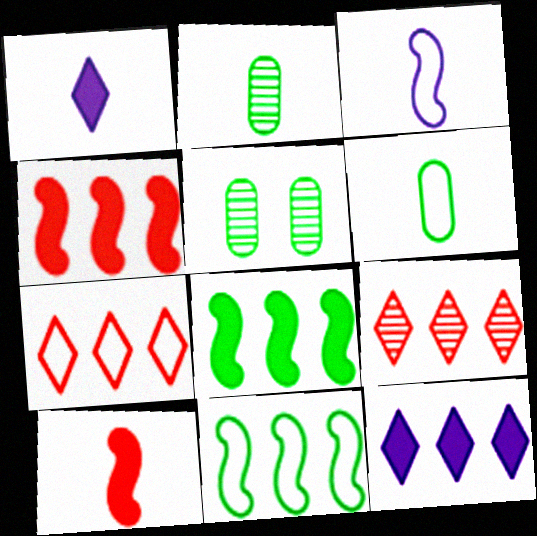[]